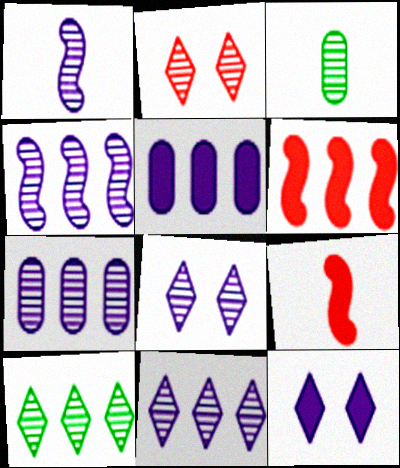[[1, 7, 8], 
[2, 3, 4], 
[4, 7, 11]]